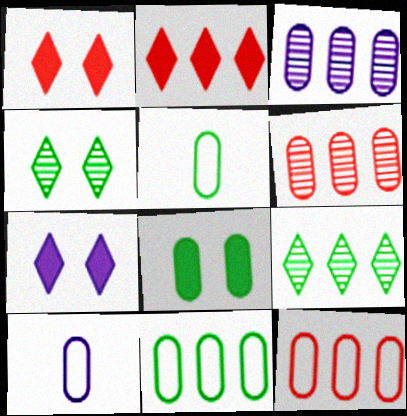[[6, 8, 10]]